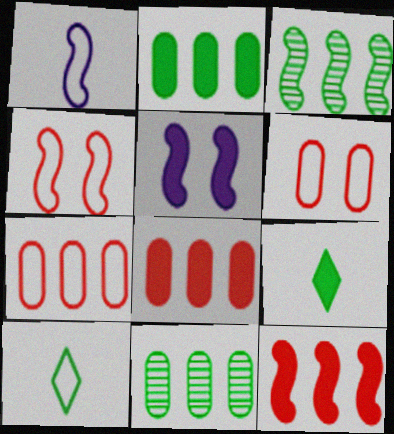[[5, 8, 9]]